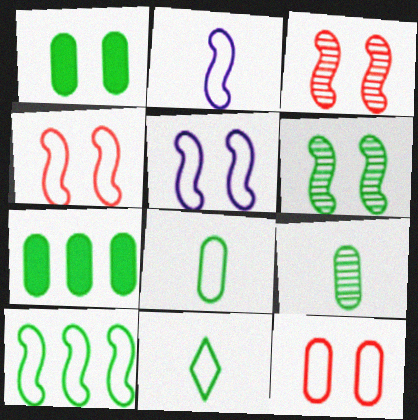[[2, 4, 10], 
[6, 7, 11]]